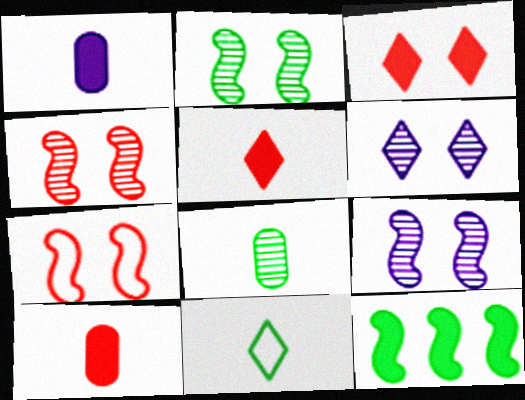[[1, 3, 12], 
[2, 4, 9]]